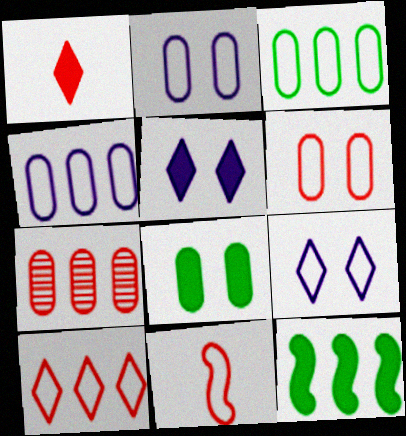[[3, 9, 11], 
[6, 10, 11]]